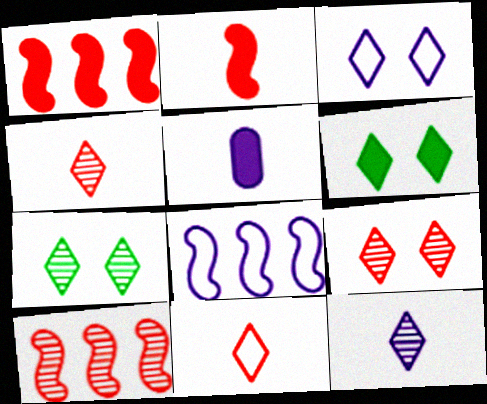[[1, 5, 6], 
[3, 6, 9]]